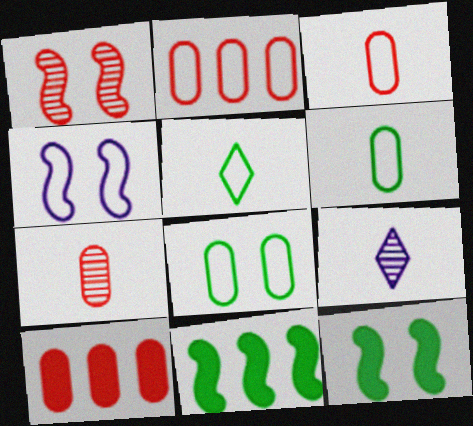[[1, 4, 12], 
[2, 4, 5], 
[2, 9, 12]]